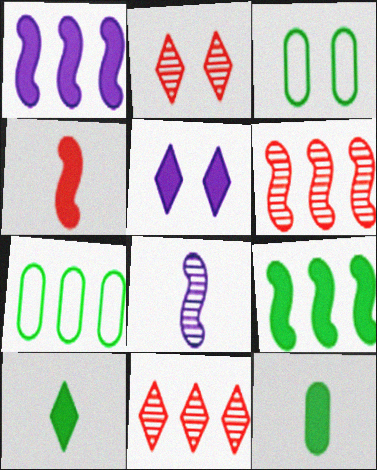[[1, 7, 11]]